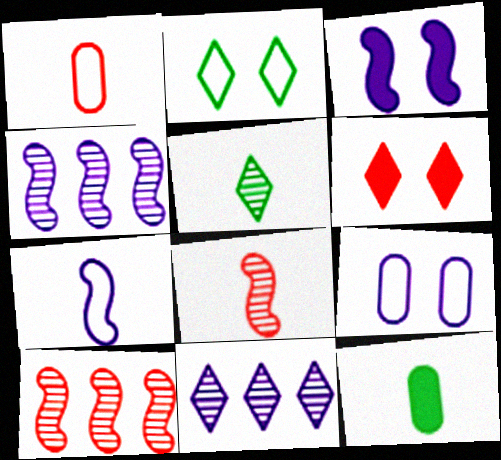[[1, 6, 10], 
[3, 4, 7]]